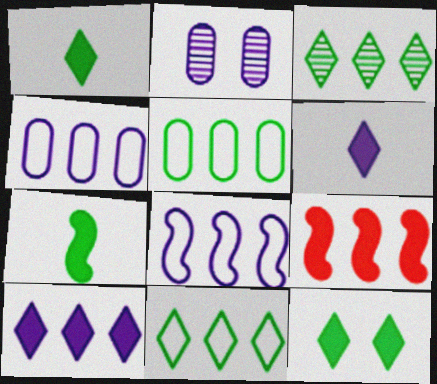[[2, 6, 8], 
[3, 4, 9]]